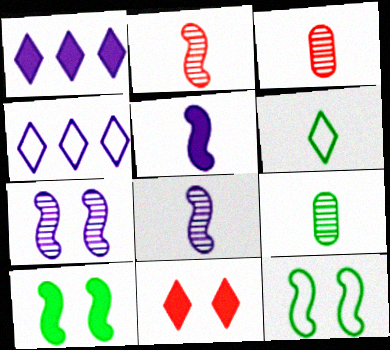[[1, 3, 12], 
[3, 4, 10], 
[3, 5, 6]]